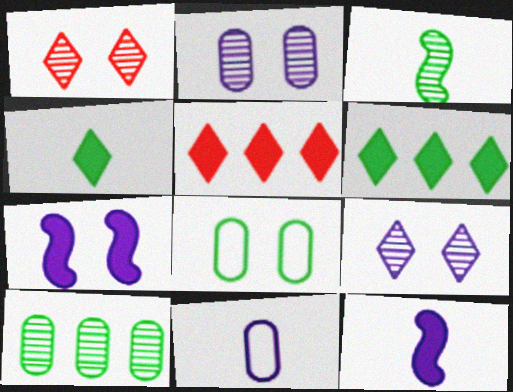[[1, 7, 8], 
[3, 6, 8]]